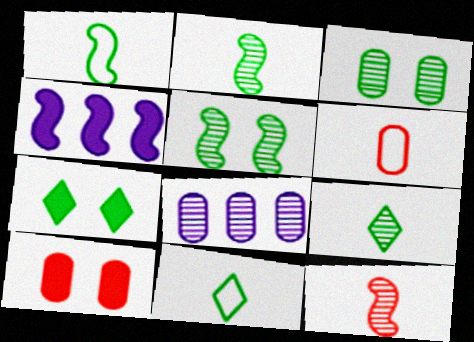[]